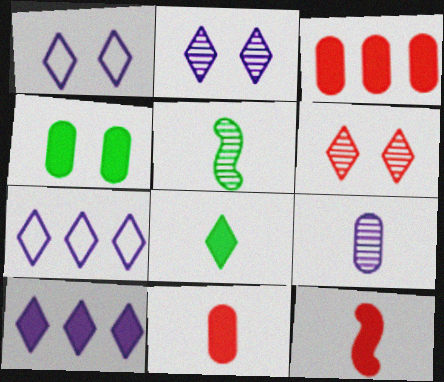[[1, 3, 5], 
[4, 10, 12], 
[6, 7, 8]]